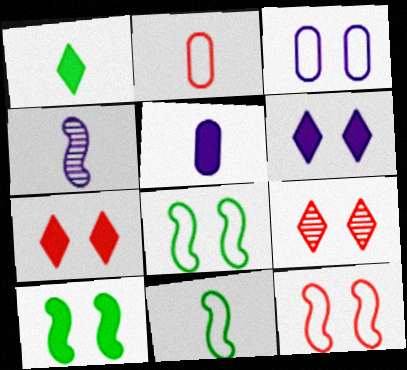[[1, 2, 4], 
[3, 9, 10]]